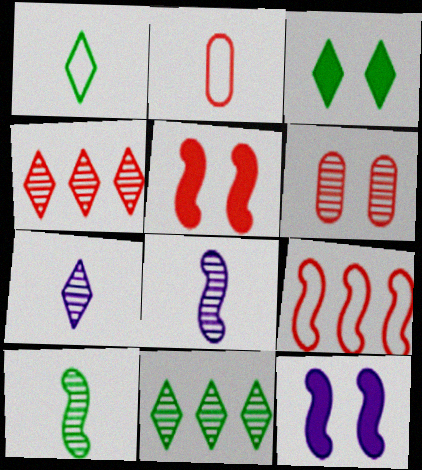[[1, 3, 11], 
[2, 4, 5], 
[2, 11, 12], 
[6, 8, 11], 
[9, 10, 12]]